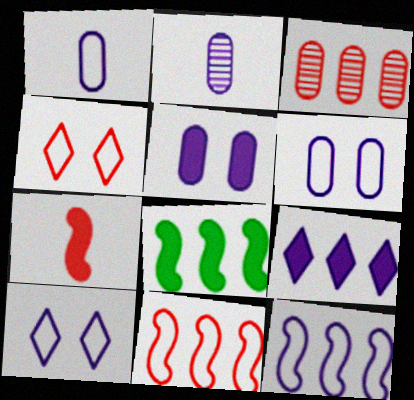[[1, 10, 12], 
[2, 4, 8], 
[3, 4, 7]]